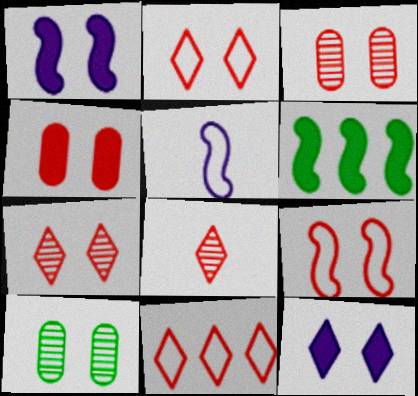[[1, 2, 10], 
[4, 7, 9], 
[9, 10, 12]]